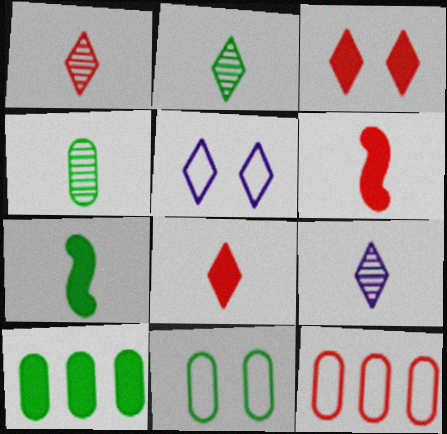[[1, 2, 9], 
[4, 10, 11]]